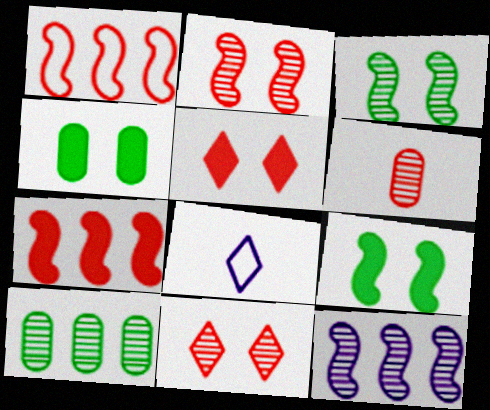[[1, 5, 6]]